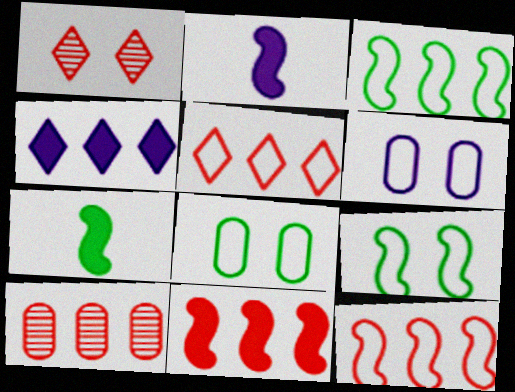[[3, 4, 10], 
[5, 10, 11]]